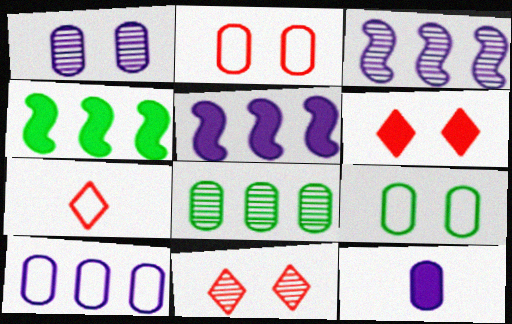[[1, 4, 7], 
[1, 10, 12], 
[2, 8, 12], 
[4, 6, 12]]